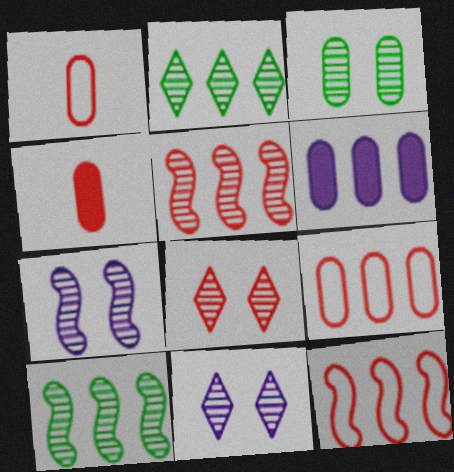[[1, 3, 6], 
[2, 6, 12], 
[3, 7, 8], 
[4, 8, 12]]